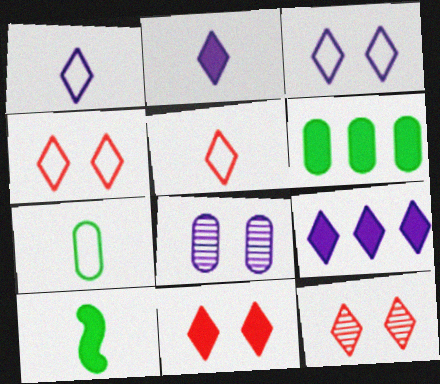[[4, 11, 12]]